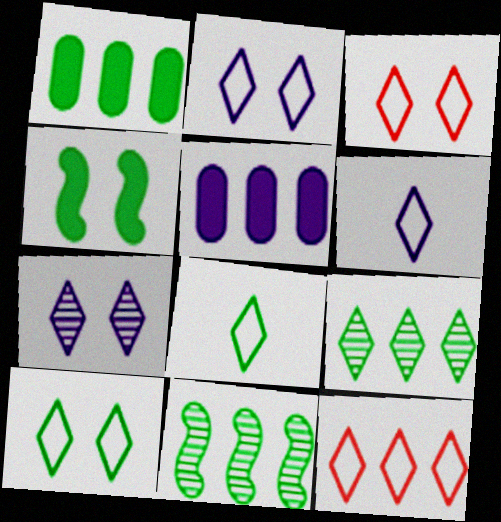[[2, 3, 10], 
[2, 8, 12], 
[5, 11, 12], 
[6, 10, 12]]